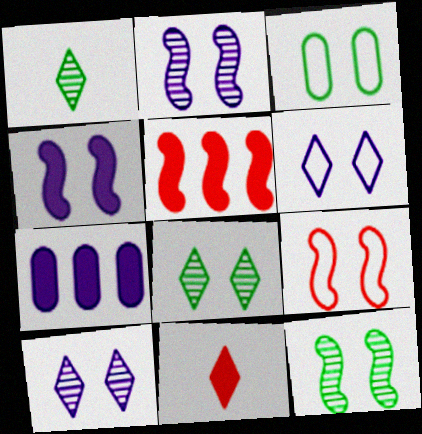[[1, 7, 9], 
[3, 6, 9], 
[4, 9, 12]]